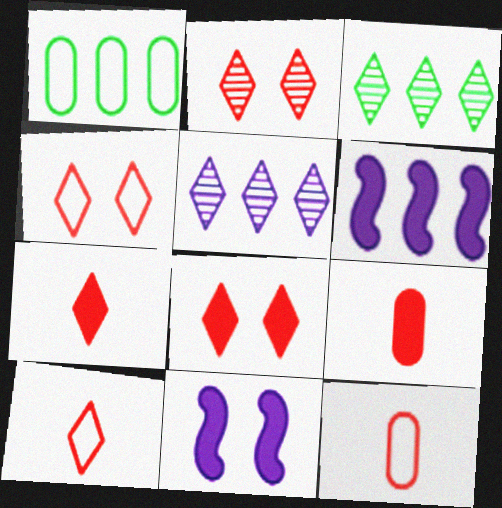[[2, 4, 8], 
[3, 11, 12]]